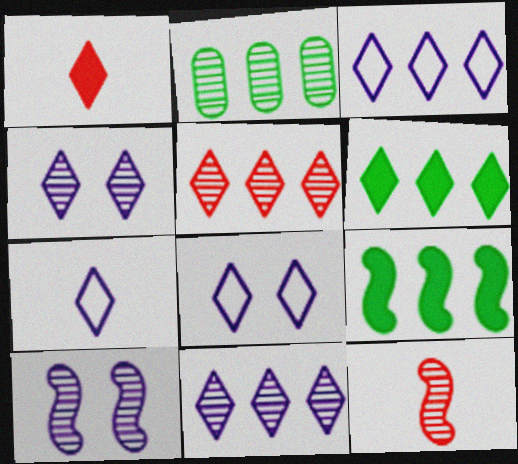[[2, 4, 12], 
[3, 5, 6], 
[3, 7, 8]]